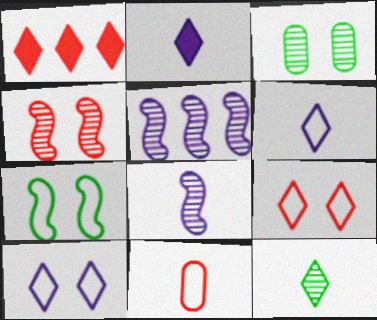[[1, 4, 11], 
[1, 10, 12]]